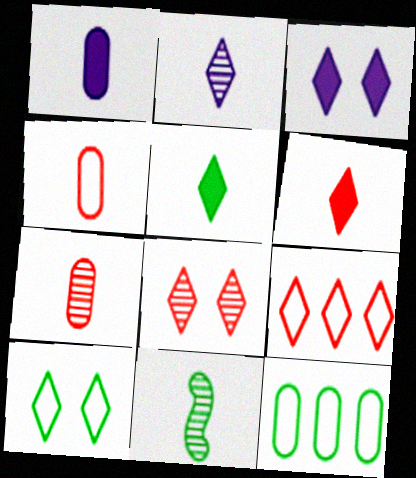[[2, 7, 11], 
[3, 8, 10], 
[6, 8, 9]]